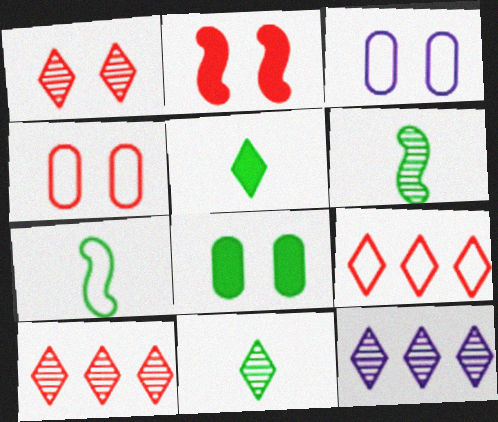[[1, 2, 4], 
[1, 11, 12], 
[3, 7, 9]]